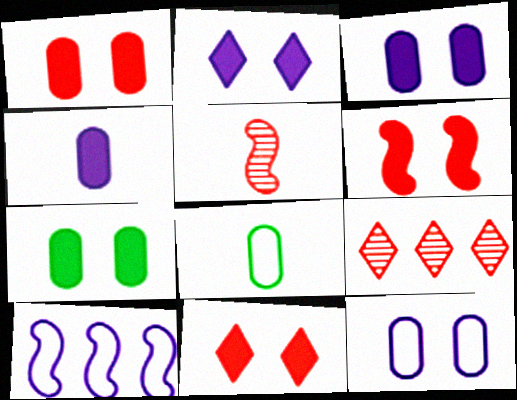[[1, 3, 7], 
[1, 6, 11], 
[2, 6, 7]]